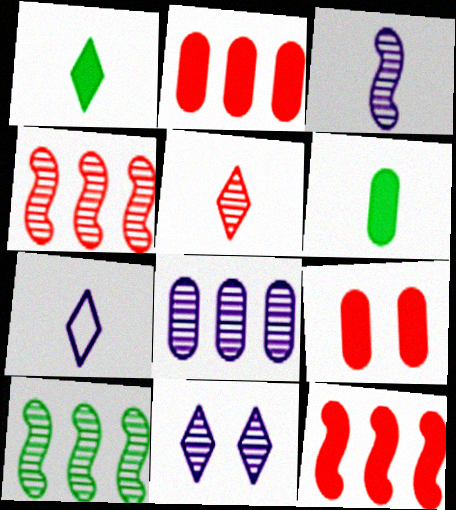[[1, 5, 7], 
[3, 8, 11], 
[7, 9, 10]]